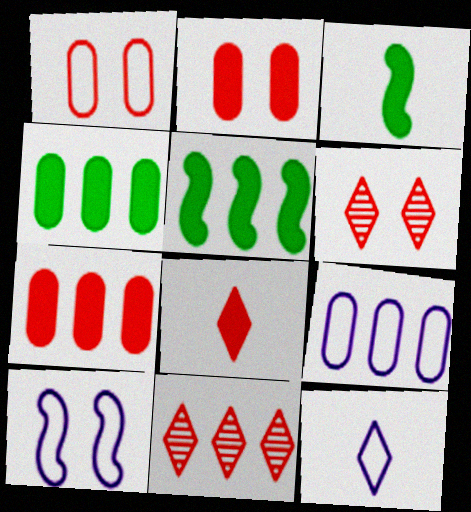[[3, 6, 9], 
[5, 9, 11], 
[9, 10, 12]]